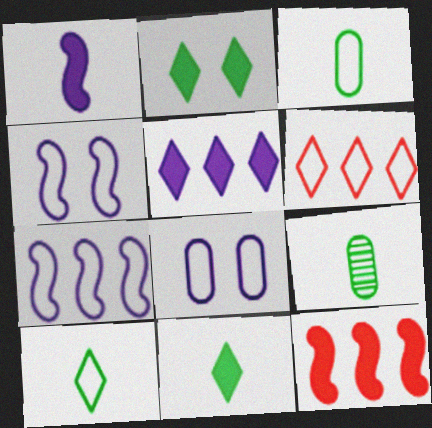[[3, 4, 6]]